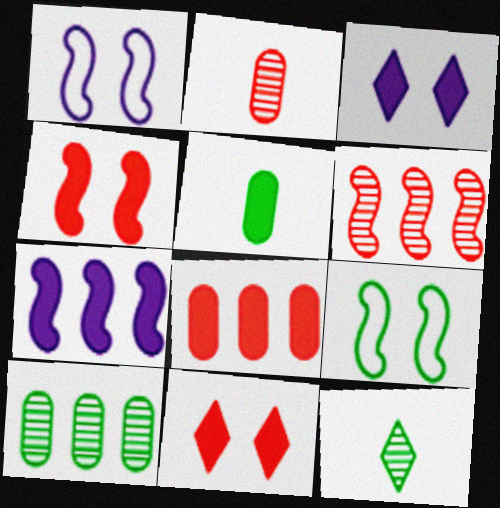[[1, 8, 12], 
[5, 7, 11]]